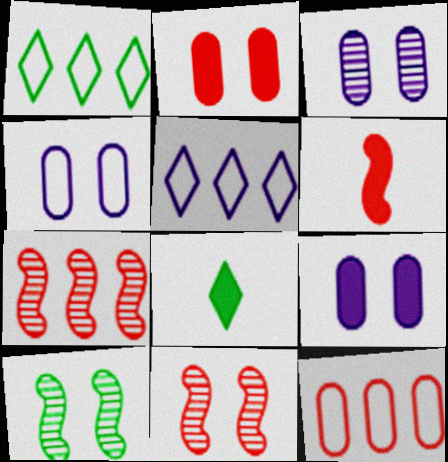[[1, 3, 6], 
[3, 4, 9], 
[4, 7, 8]]